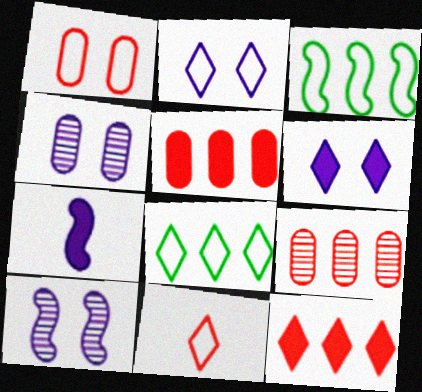[[2, 8, 11]]